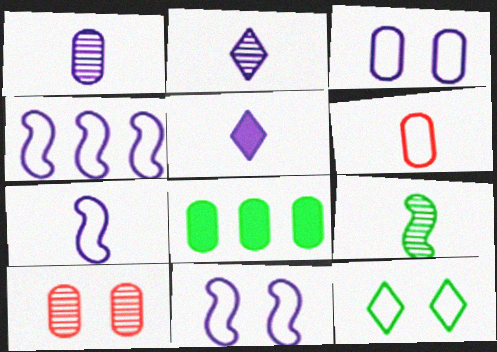[[1, 5, 7], 
[4, 6, 12], 
[4, 7, 11], 
[5, 6, 9], 
[8, 9, 12]]